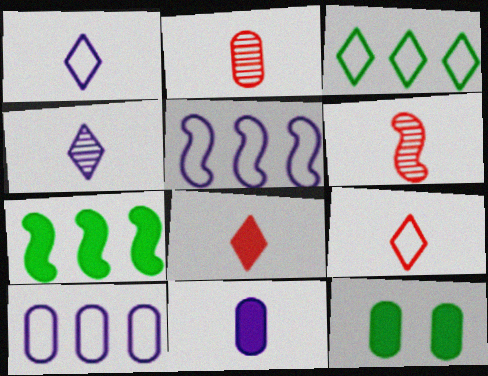[[2, 10, 12]]